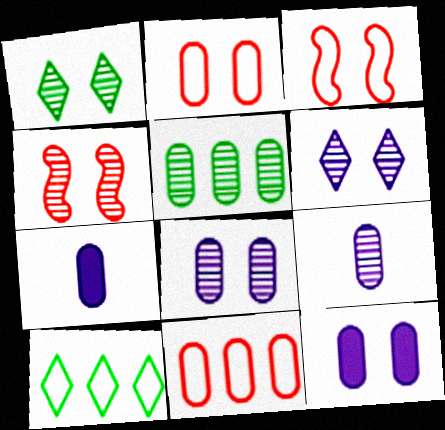[[1, 3, 12], 
[1, 4, 8], 
[2, 5, 7], 
[4, 7, 10]]